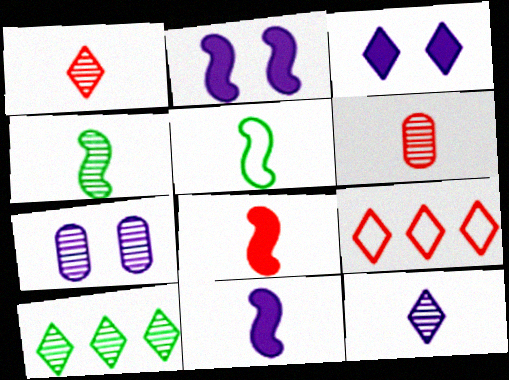[[4, 6, 12]]